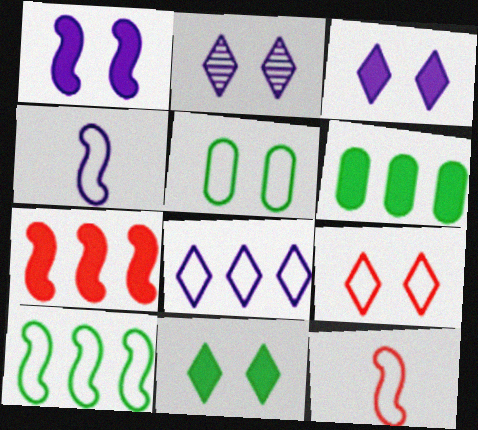[[2, 6, 12], 
[2, 9, 11], 
[5, 8, 12]]